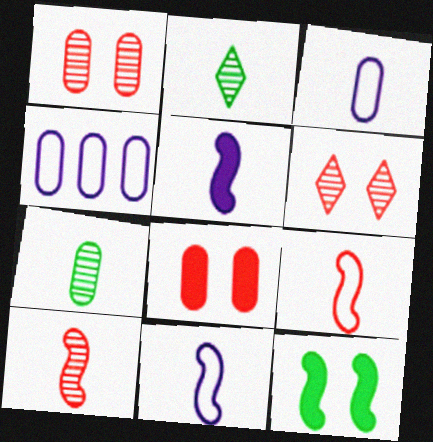[[4, 7, 8]]